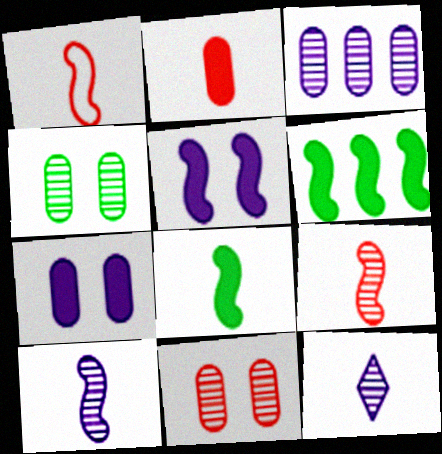[[1, 8, 10]]